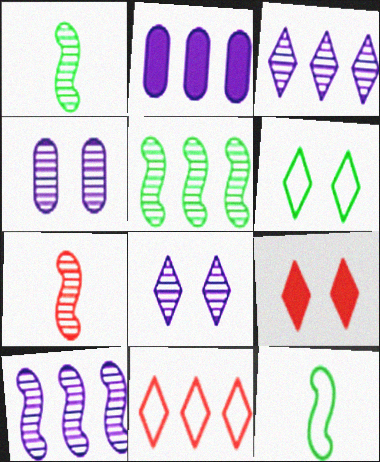[[2, 5, 11], 
[2, 6, 7], 
[6, 8, 9]]